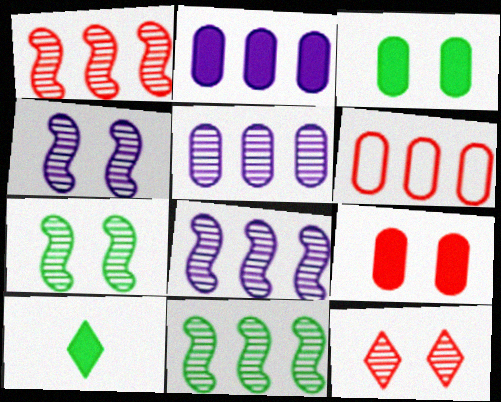[[1, 8, 11], 
[4, 6, 10]]